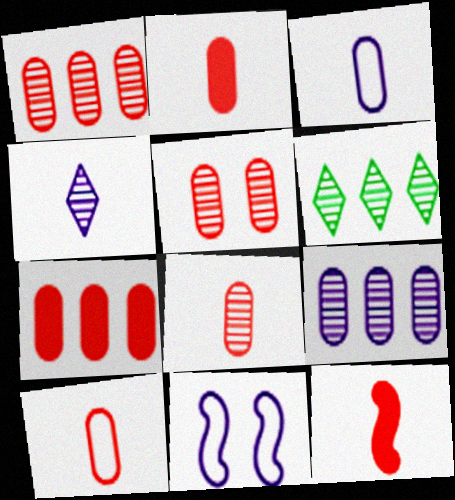[[1, 5, 8], 
[2, 6, 11], 
[2, 8, 10], 
[5, 7, 10]]